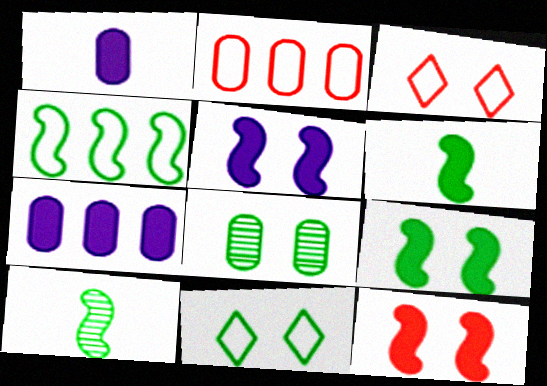[[1, 2, 8], 
[3, 5, 8], 
[3, 7, 10], 
[4, 9, 10], 
[5, 9, 12], 
[8, 9, 11]]